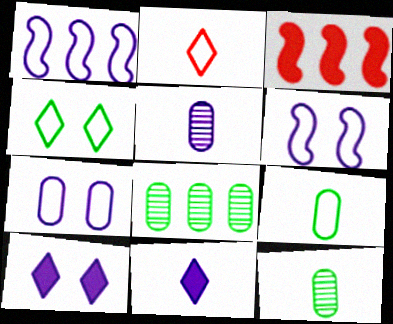[[1, 5, 10], 
[3, 4, 5]]